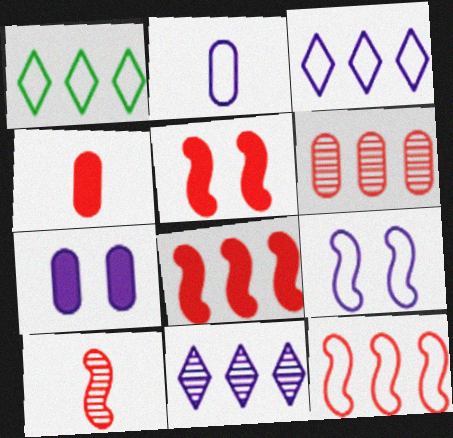[[1, 7, 10], 
[2, 3, 9], 
[5, 10, 12]]